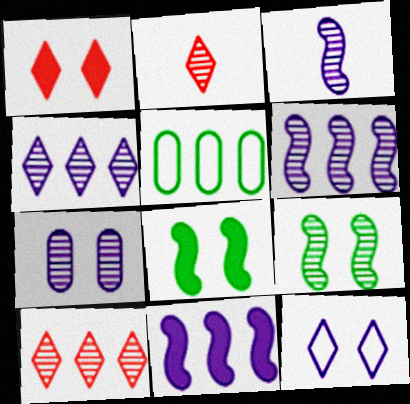[[1, 3, 5], 
[3, 4, 7], 
[5, 10, 11]]